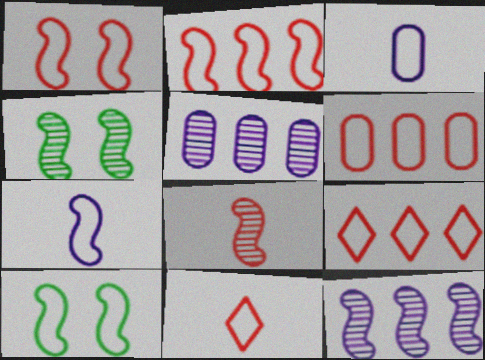[[1, 6, 11], 
[2, 6, 9], 
[2, 7, 10], 
[3, 9, 10], 
[4, 8, 12]]